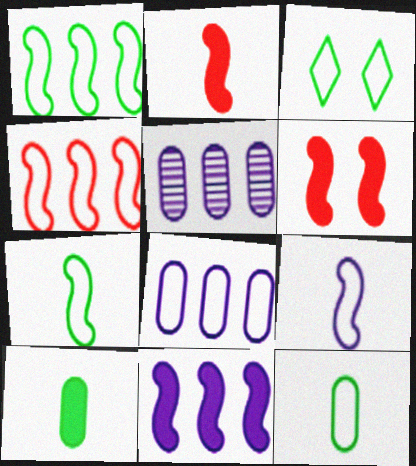[[1, 3, 12], 
[2, 3, 5]]